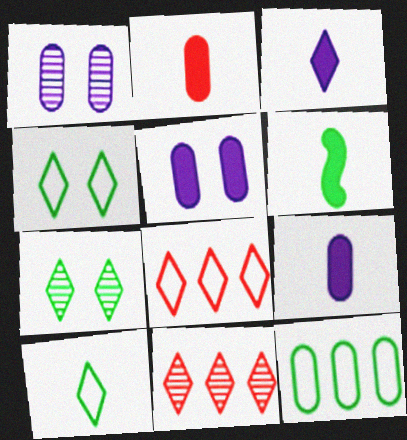[[1, 2, 12], 
[1, 6, 8], 
[2, 3, 6], 
[3, 4, 11], 
[3, 7, 8], 
[6, 7, 12]]